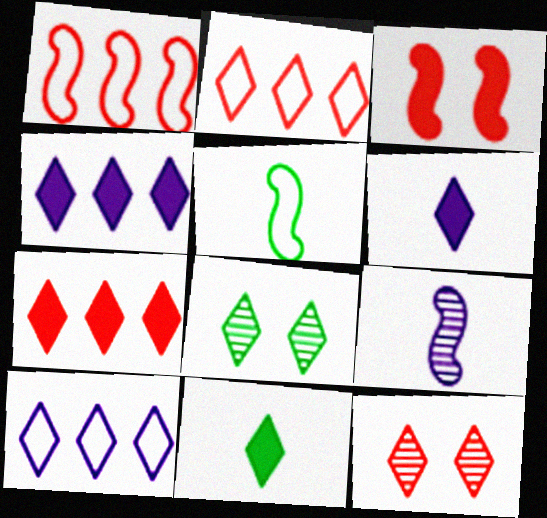[[2, 6, 8], 
[10, 11, 12]]